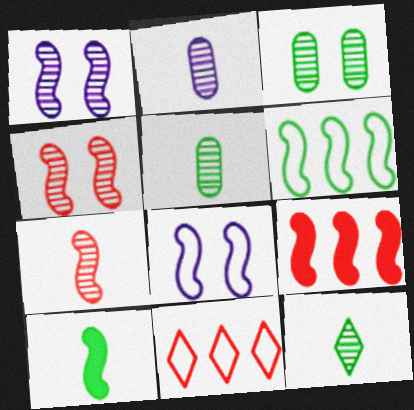[[2, 7, 12]]